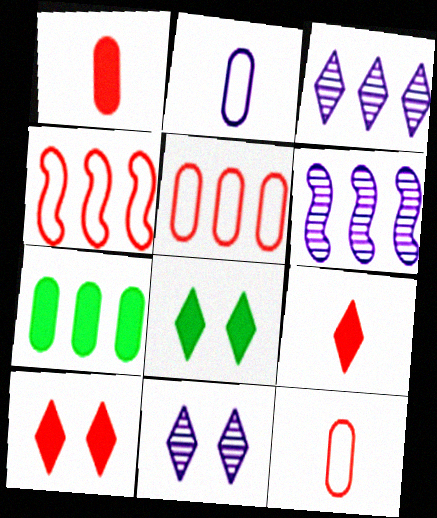[[3, 4, 7], 
[6, 8, 12]]